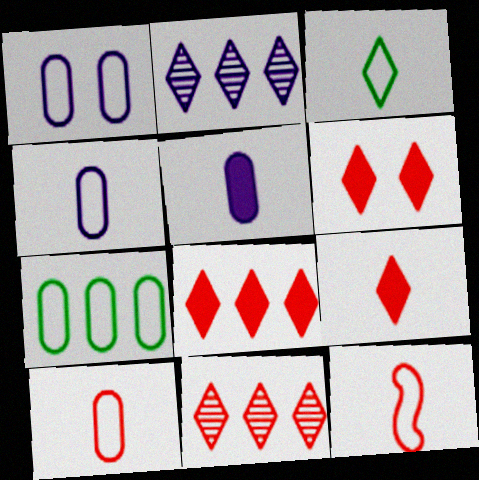[[1, 7, 10], 
[2, 3, 6], 
[3, 4, 12], 
[6, 8, 9]]